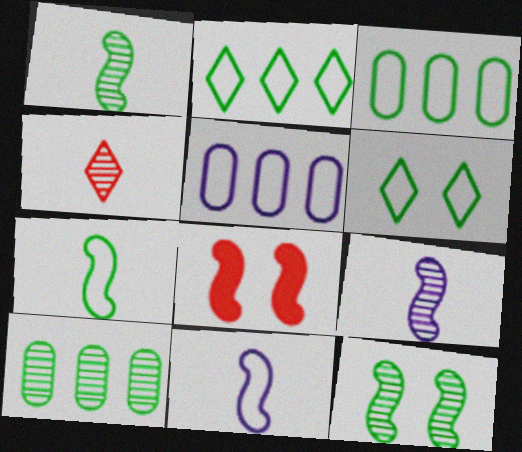[[3, 6, 7]]